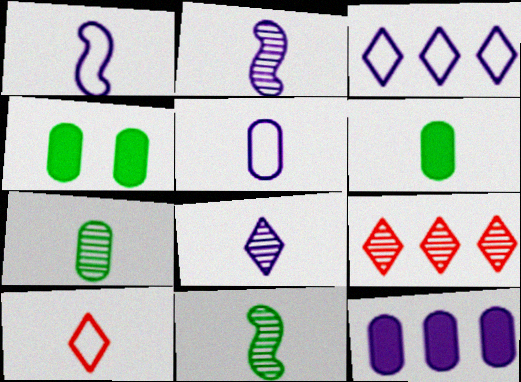[[1, 4, 9], 
[2, 6, 10]]